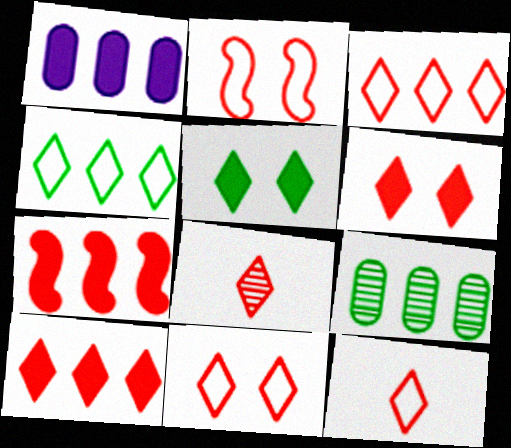[[3, 6, 8], 
[3, 11, 12], 
[8, 10, 11]]